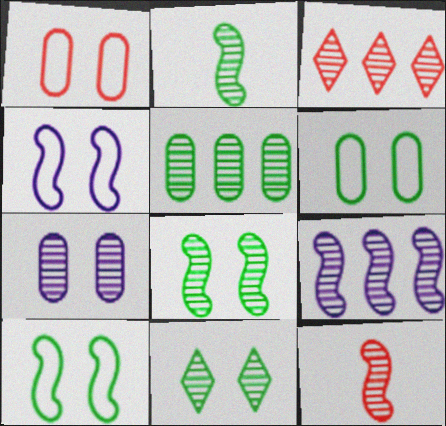[[2, 3, 7], 
[2, 5, 11], 
[3, 5, 9], 
[8, 9, 12]]